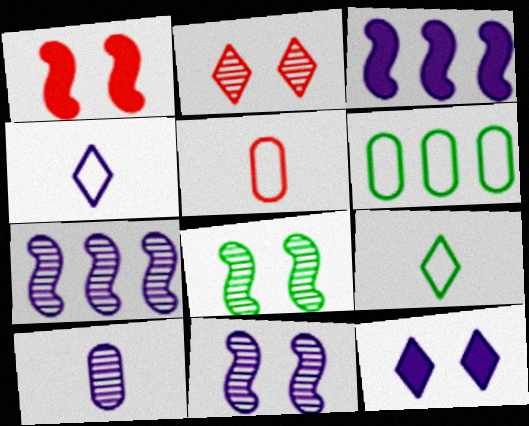[]